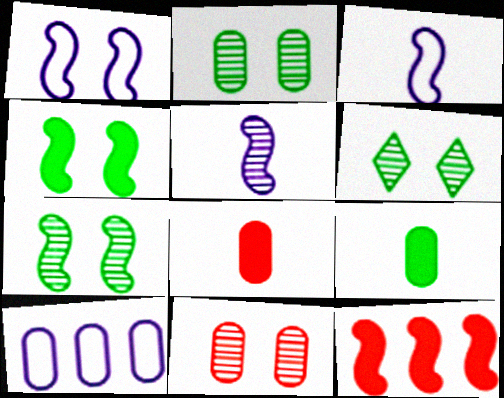[[2, 6, 7], 
[2, 8, 10], 
[3, 7, 12], 
[9, 10, 11]]